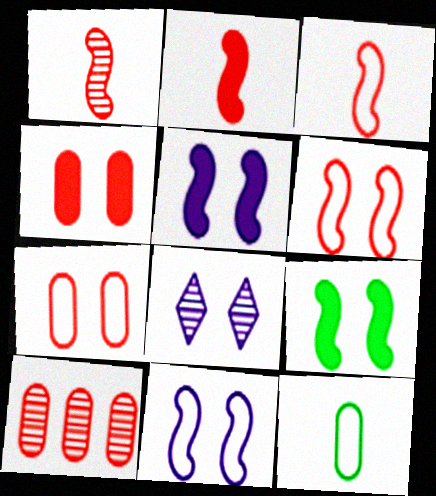[[1, 2, 3], 
[7, 8, 9]]